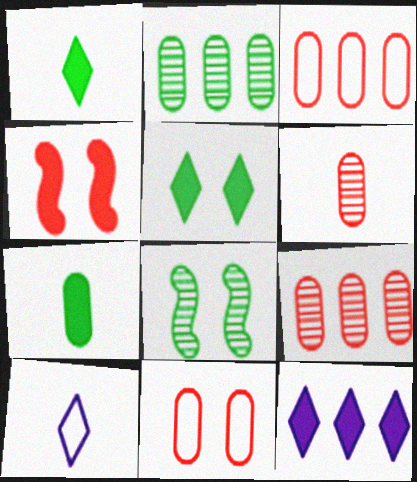[[2, 4, 10], 
[4, 7, 12]]